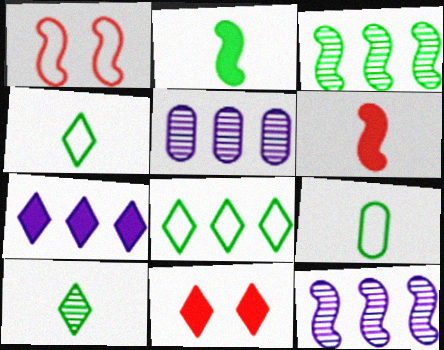[[1, 2, 12], 
[2, 9, 10], 
[9, 11, 12]]